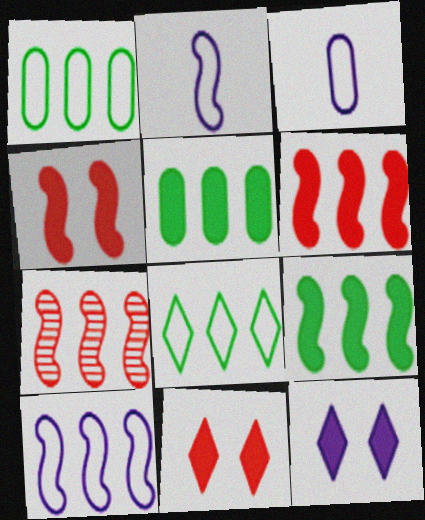[[7, 9, 10]]